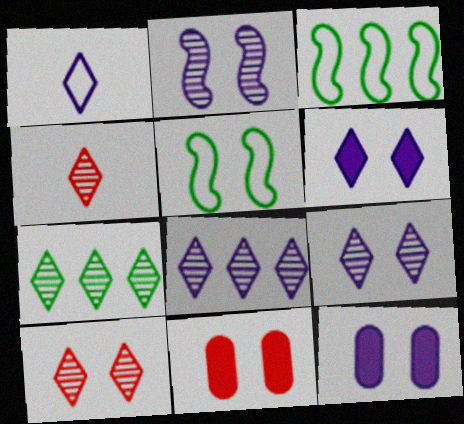[[1, 6, 8], 
[3, 4, 12], 
[4, 7, 9], 
[5, 9, 11], 
[5, 10, 12]]